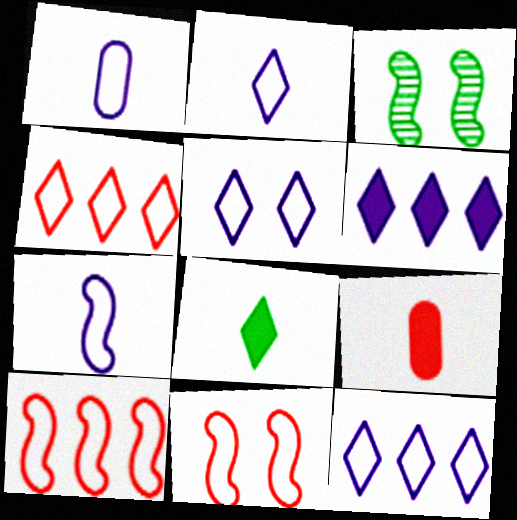[[1, 2, 7], 
[2, 5, 12], 
[3, 9, 12]]